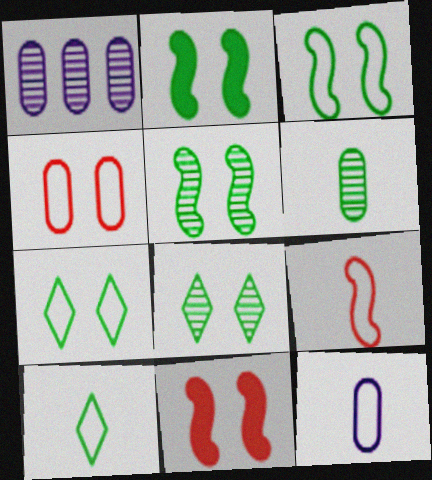[[1, 10, 11], 
[2, 3, 5], 
[9, 10, 12]]